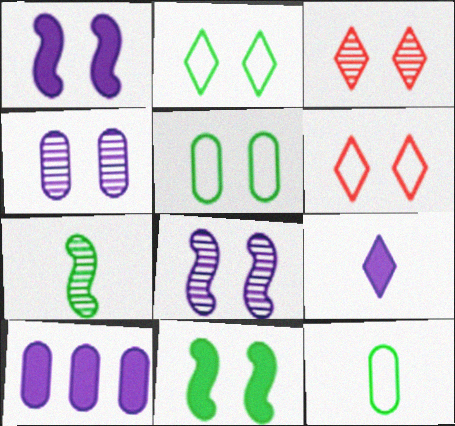[[1, 3, 5], 
[1, 9, 10], 
[4, 6, 11], 
[6, 7, 10]]